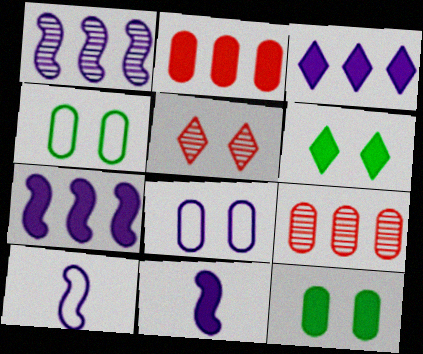[[2, 6, 11], 
[6, 9, 10]]